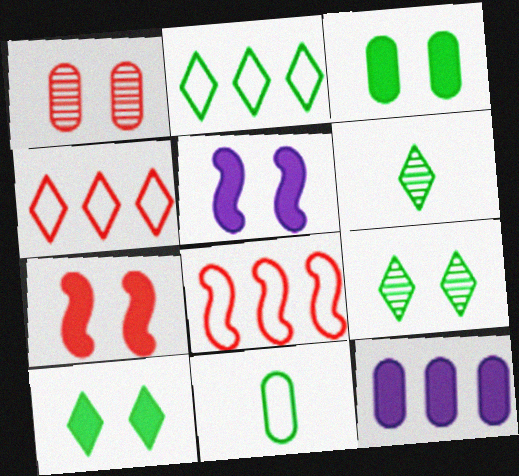[[1, 11, 12], 
[2, 6, 10]]